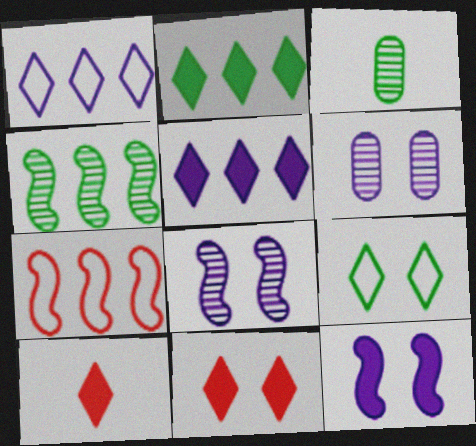[]